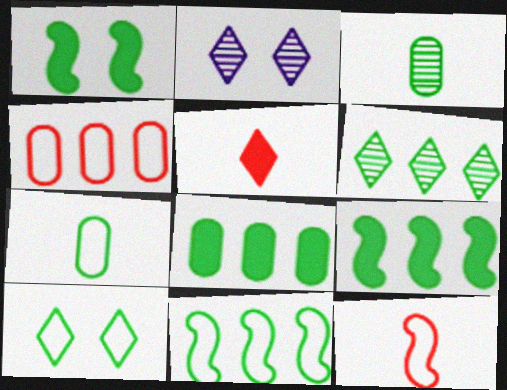[[1, 6, 7], 
[2, 8, 12], 
[3, 9, 10], 
[6, 8, 11], 
[7, 10, 11]]